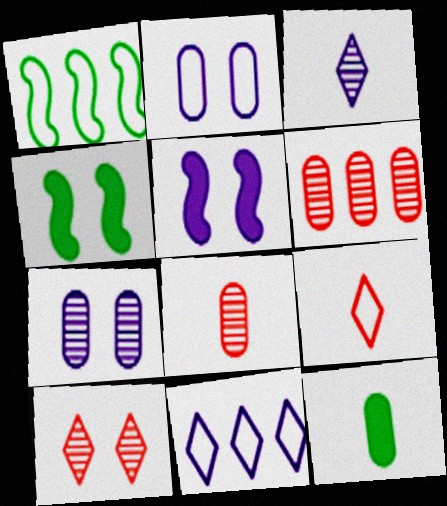[[1, 2, 9], 
[2, 4, 10], 
[2, 6, 12], 
[4, 8, 11]]